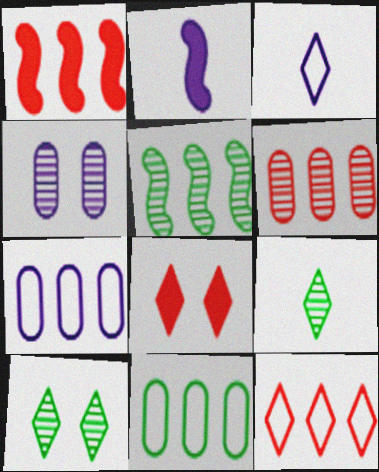[[1, 6, 12]]